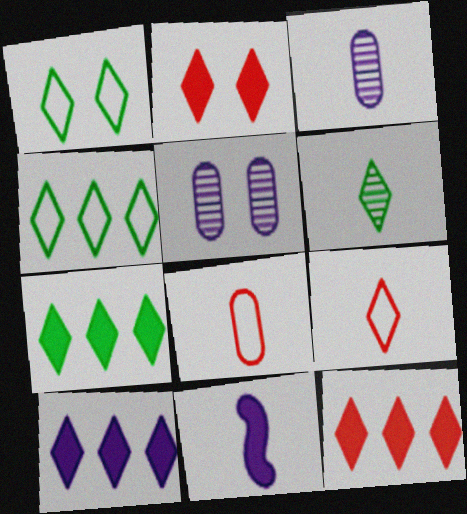[[1, 6, 7], 
[6, 8, 11], 
[7, 10, 12]]